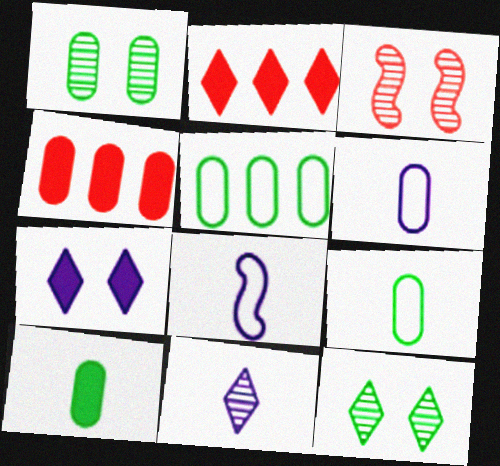[[1, 2, 8], 
[1, 4, 6], 
[1, 5, 10], 
[4, 8, 12]]